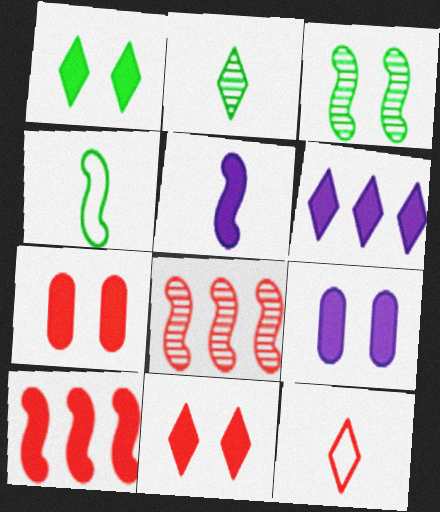[[5, 6, 9], 
[7, 8, 12]]